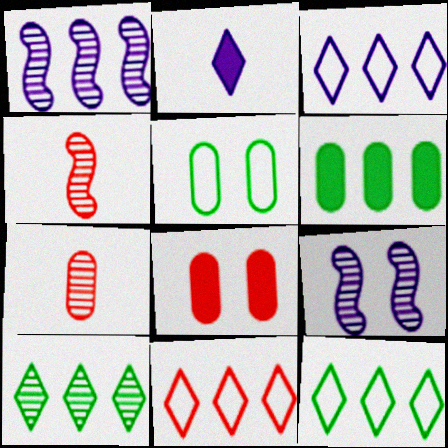[[1, 6, 11], 
[3, 11, 12], 
[4, 8, 11], 
[7, 9, 10]]